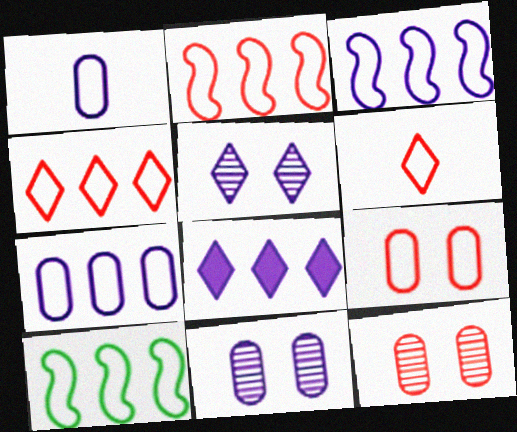[[2, 3, 10], 
[2, 6, 9], 
[4, 7, 10]]